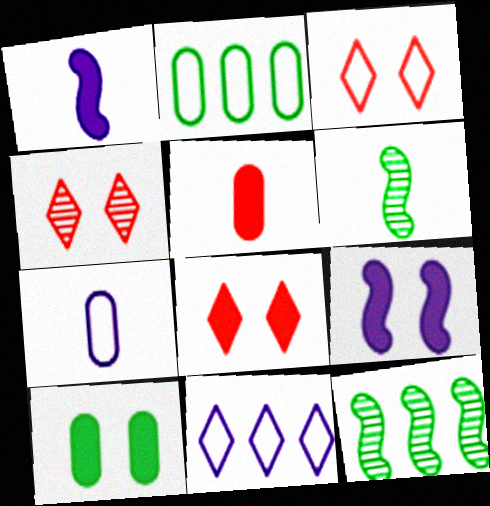[[1, 2, 4], 
[3, 4, 8], 
[7, 8, 12], 
[8, 9, 10]]